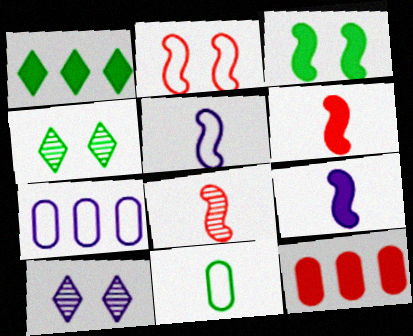[[4, 5, 12], 
[4, 6, 7], 
[7, 9, 10]]